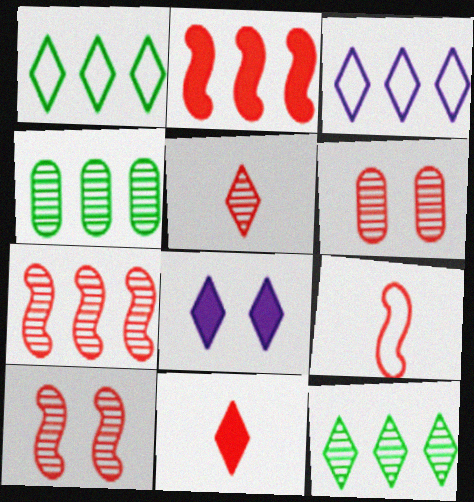[[1, 5, 8], 
[2, 3, 4], 
[2, 9, 10], 
[4, 8, 9], 
[5, 6, 7]]